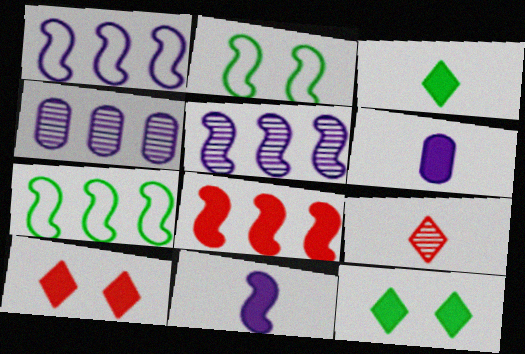[[5, 7, 8], 
[6, 8, 12]]